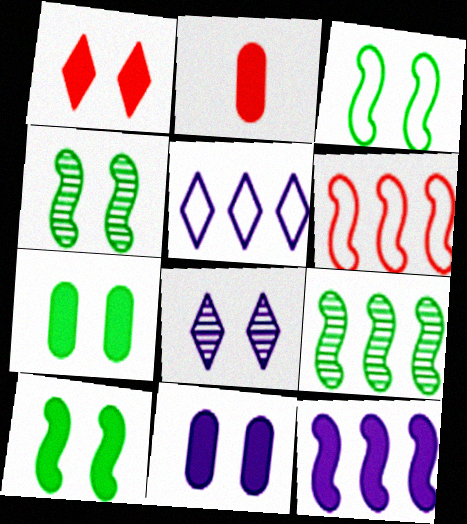[[1, 10, 11], 
[2, 4, 5], 
[3, 4, 10], 
[6, 9, 12]]